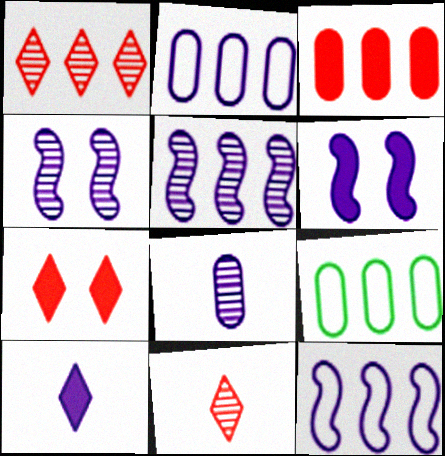[[2, 4, 10], 
[6, 9, 11]]